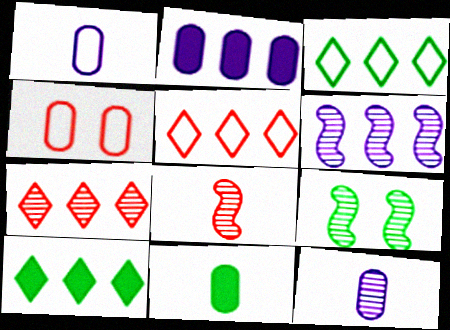[[3, 9, 11], 
[6, 8, 9], 
[7, 9, 12]]